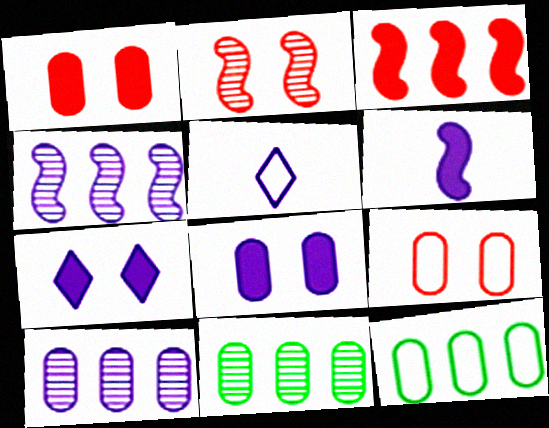[[4, 5, 8]]